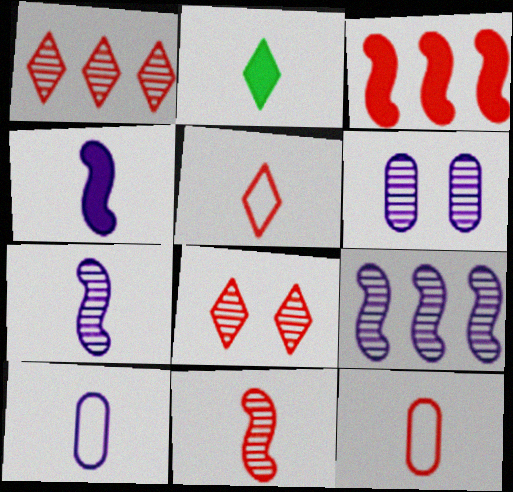[[2, 7, 12], 
[2, 10, 11], 
[3, 8, 12]]